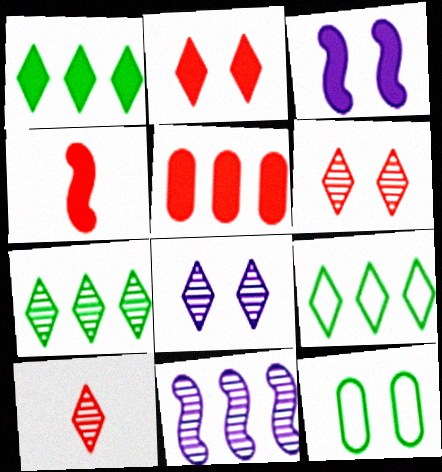[[1, 7, 9], 
[2, 4, 5], 
[3, 6, 12], 
[5, 9, 11], 
[7, 8, 10]]